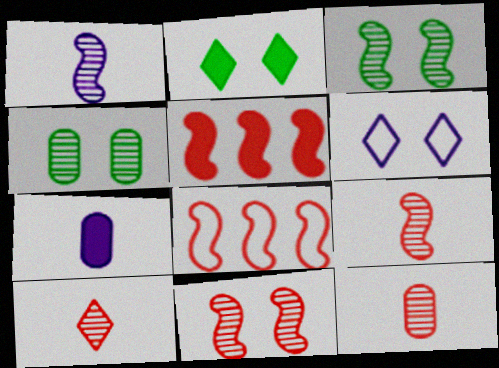[[2, 5, 7], 
[9, 10, 12]]